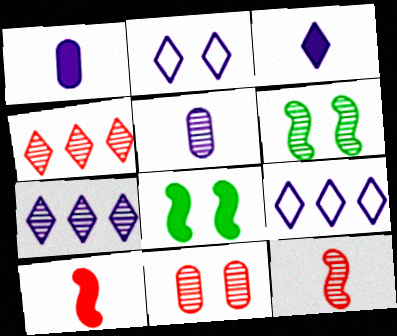[[2, 3, 7], 
[2, 8, 11], 
[4, 5, 6], 
[4, 11, 12]]